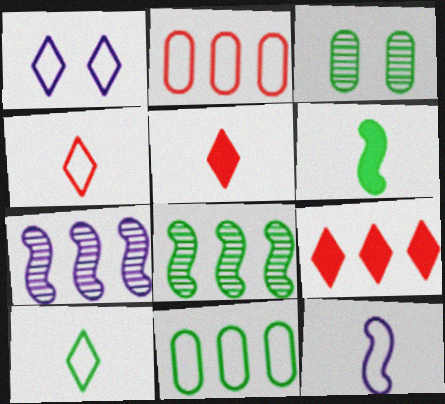[[3, 9, 12], 
[7, 9, 11]]